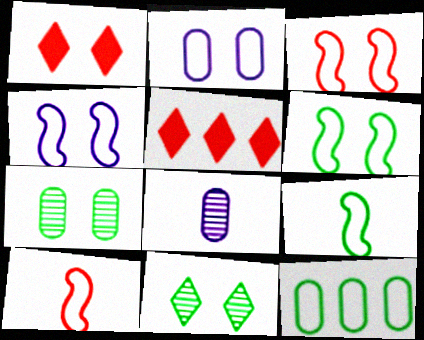[[1, 4, 7], 
[3, 4, 6], 
[5, 6, 8]]